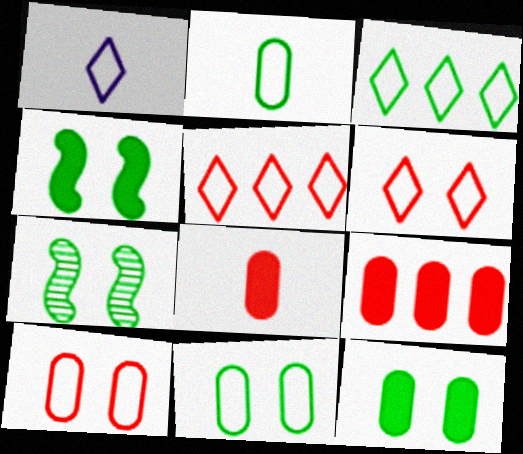[[1, 3, 6], 
[1, 7, 9]]